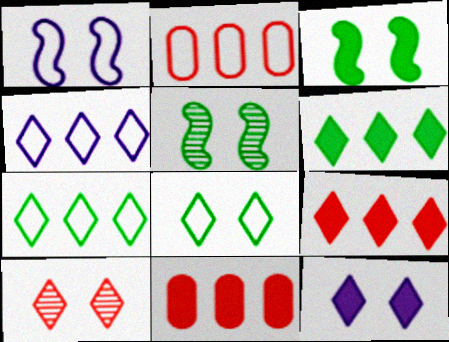[[8, 10, 12]]